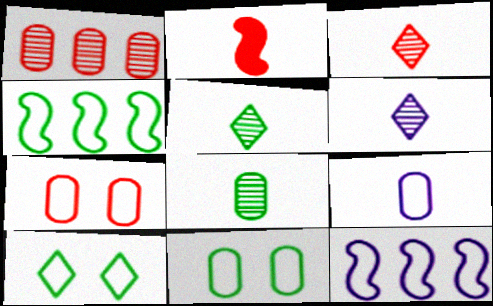[[2, 5, 9], 
[3, 5, 6]]